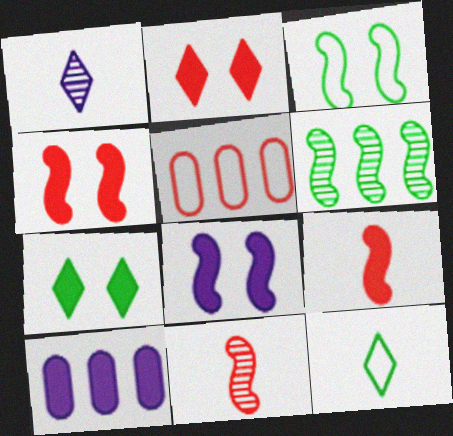[[2, 5, 11], 
[7, 9, 10]]